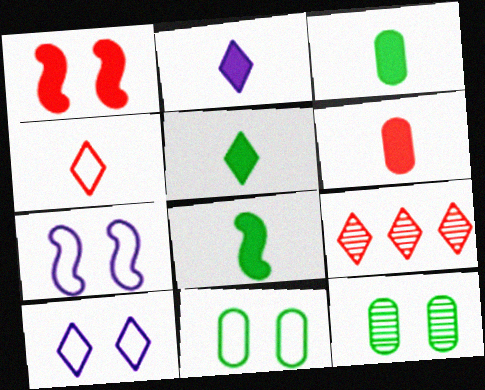[[1, 10, 12], 
[2, 6, 8], 
[3, 5, 8], 
[3, 7, 9], 
[5, 9, 10]]